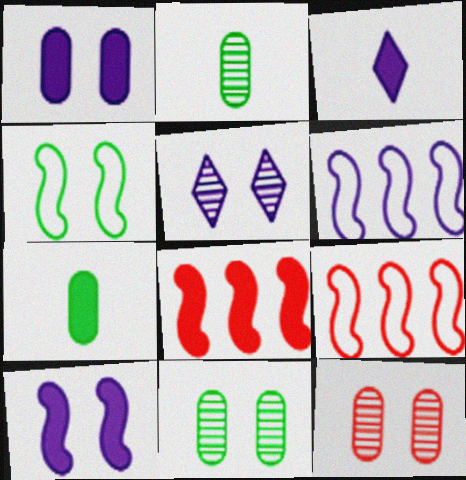[[3, 9, 11], 
[5, 7, 9]]